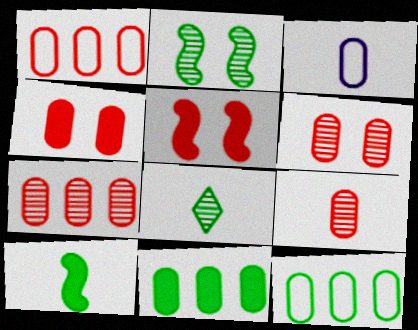[[1, 4, 9], 
[3, 6, 11], 
[6, 7, 9]]